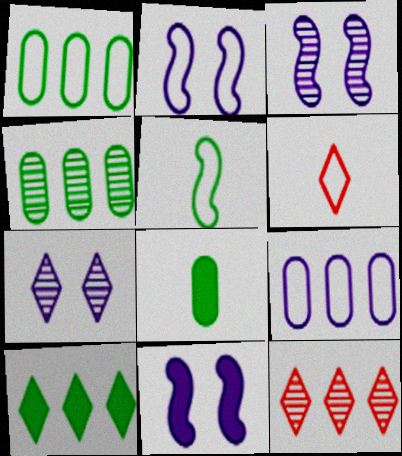[[1, 2, 6], 
[2, 3, 11], 
[2, 8, 12], 
[4, 6, 11], 
[6, 7, 10]]